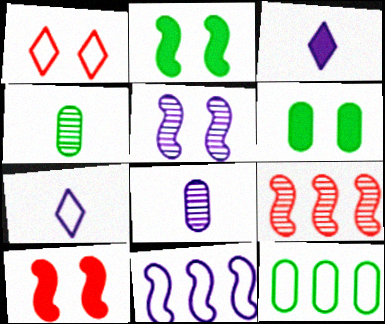[[1, 5, 6], 
[4, 6, 12], 
[6, 7, 9]]